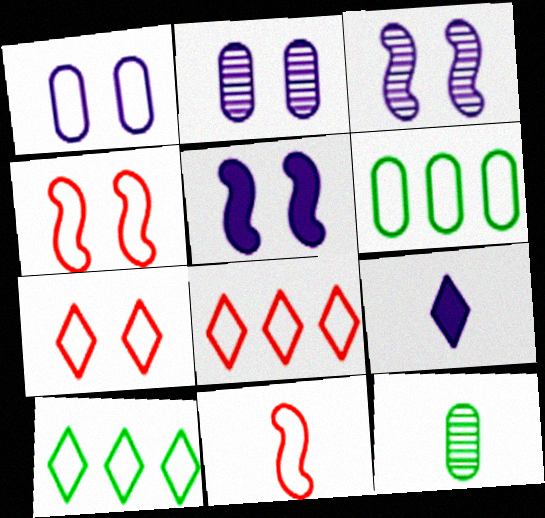[[1, 10, 11], 
[5, 8, 12], 
[9, 11, 12]]